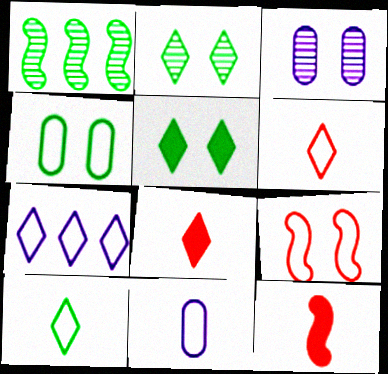[[2, 7, 8], 
[3, 5, 9]]